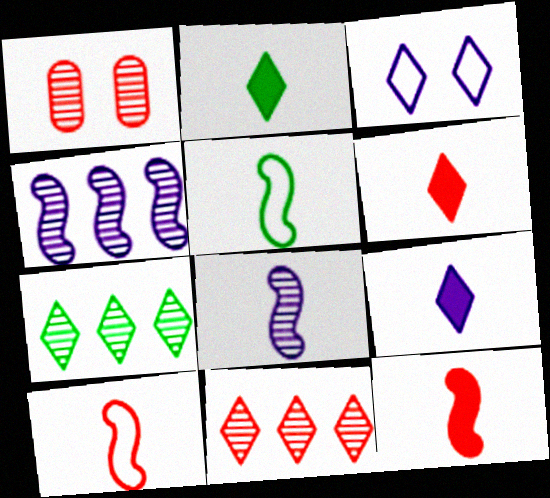[[1, 7, 8], 
[2, 3, 11], 
[2, 6, 9], 
[3, 6, 7], 
[5, 8, 12]]